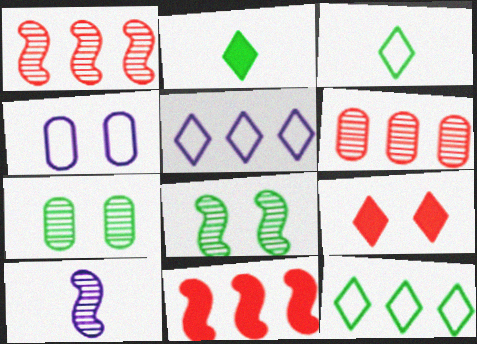[[1, 2, 4], 
[1, 8, 10], 
[4, 8, 9]]